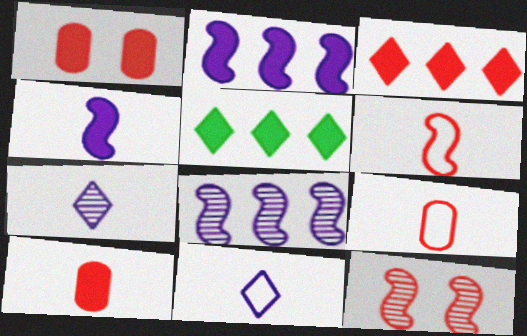[[1, 4, 5], 
[3, 9, 12]]